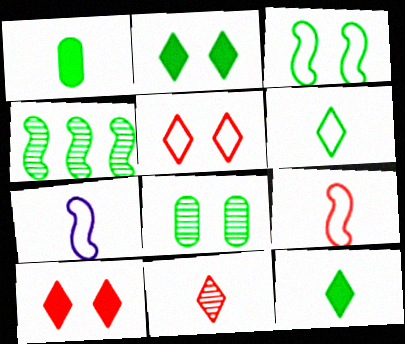[[1, 7, 11], 
[2, 3, 8]]